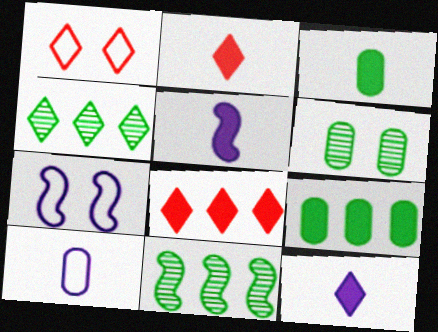[[1, 4, 12], 
[2, 3, 5]]